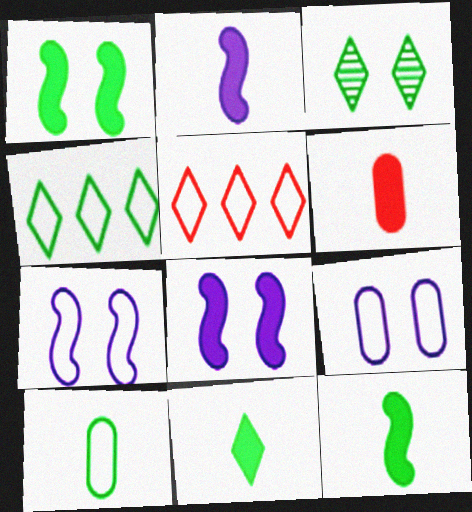[[2, 6, 11], 
[3, 4, 11], 
[5, 7, 10]]